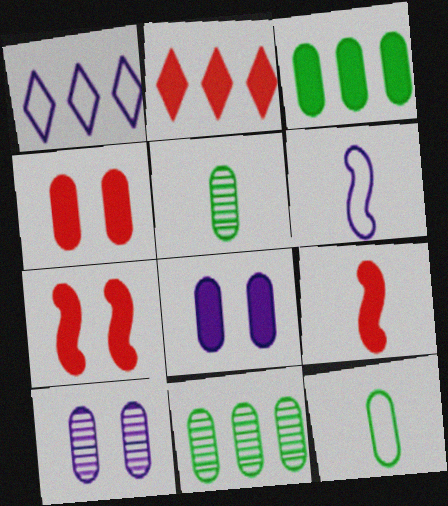[[1, 5, 7], 
[2, 4, 9]]